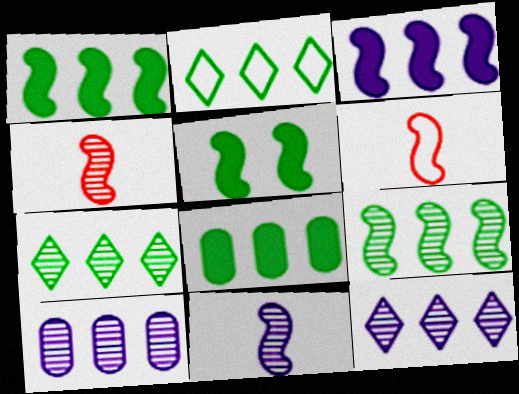[[2, 8, 9]]